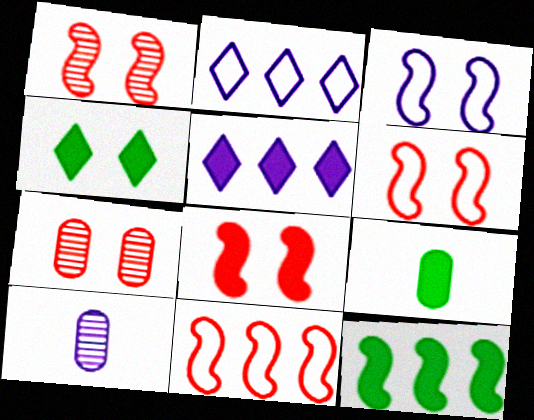[[1, 2, 9], 
[1, 6, 8], 
[3, 4, 7], 
[3, 5, 10], 
[4, 9, 12], 
[4, 10, 11], 
[5, 8, 9]]